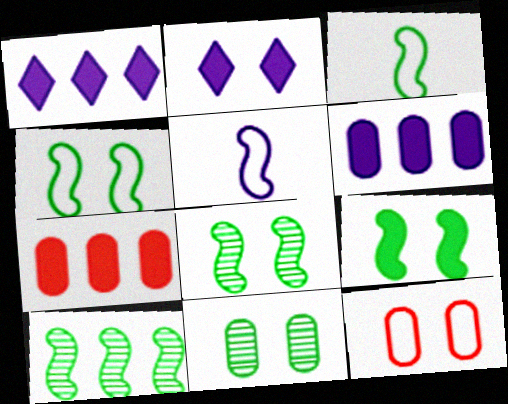[[2, 8, 12], 
[3, 9, 10], 
[4, 8, 9]]